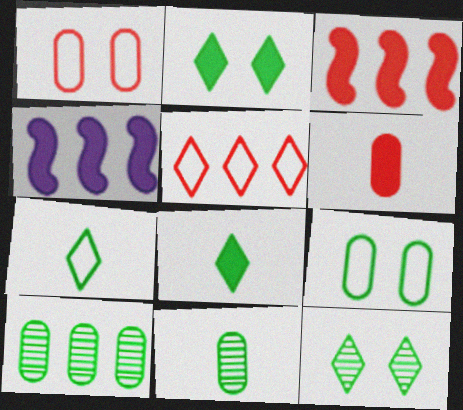[[2, 4, 6], 
[4, 5, 10]]